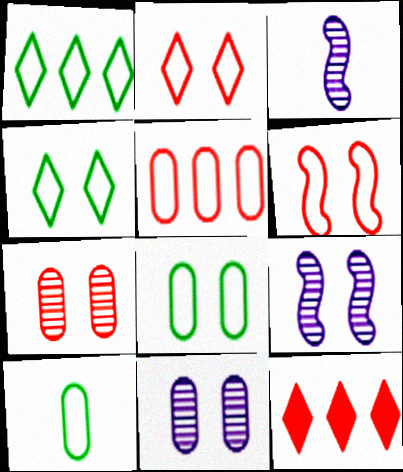[[3, 8, 12], 
[9, 10, 12]]